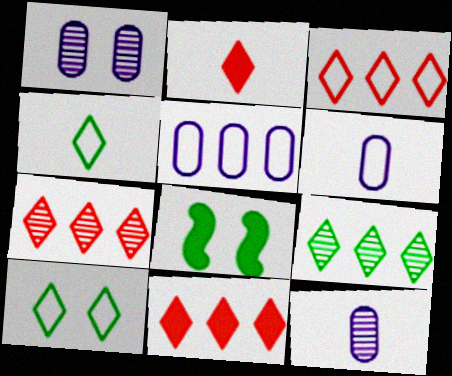[[3, 7, 11], 
[3, 8, 12], 
[6, 7, 8]]